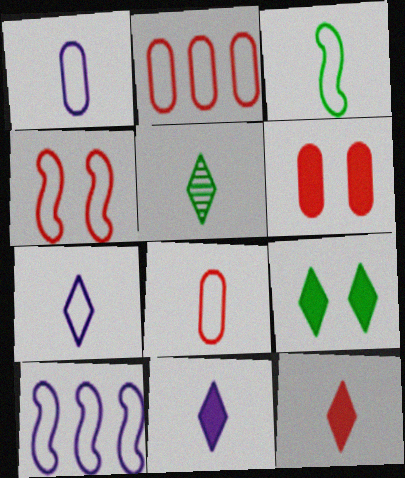[[3, 4, 10], 
[3, 7, 8], 
[5, 6, 10], 
[5, 7, 12]]